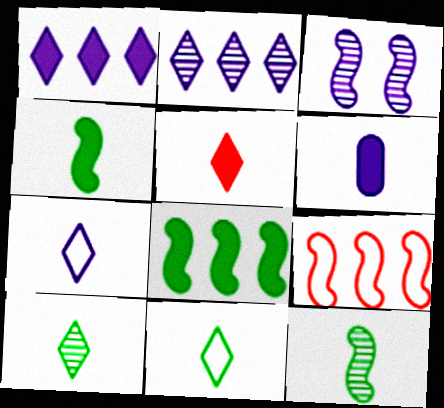[[3, 4, 9], 
[4, 5, 6], 
[5, 7, 10]]